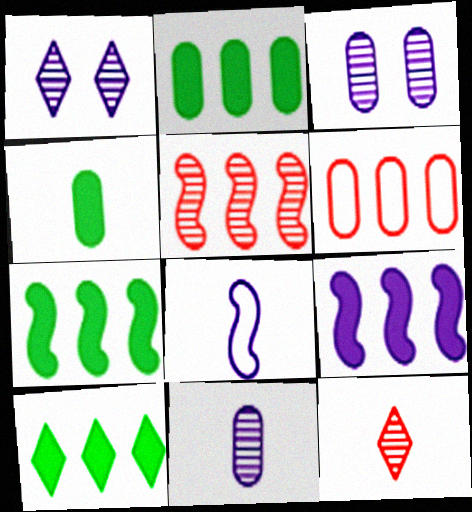[[2, 7, 10], 
[3, 4, 6], 
[4, 8, 12]]